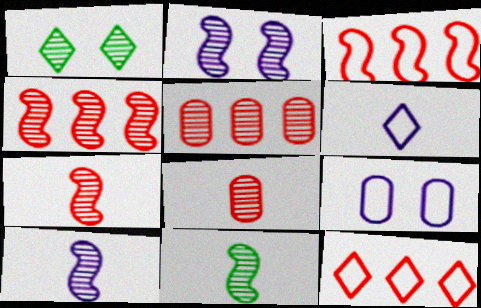[[1, 5, 10], 
[2, 4, 11], 
[7, 10, 11]]